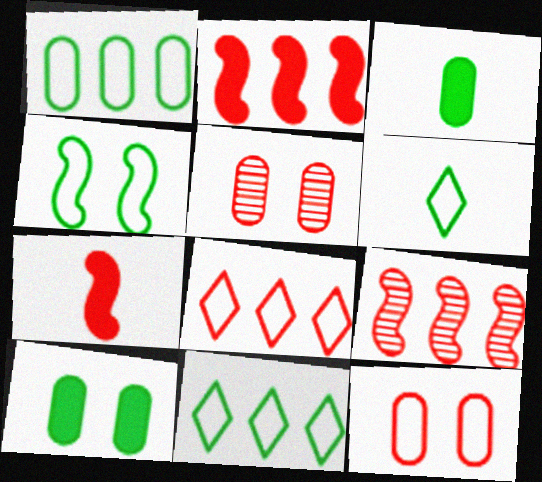[[1, 4, 6], 
[5, 7, 8]]